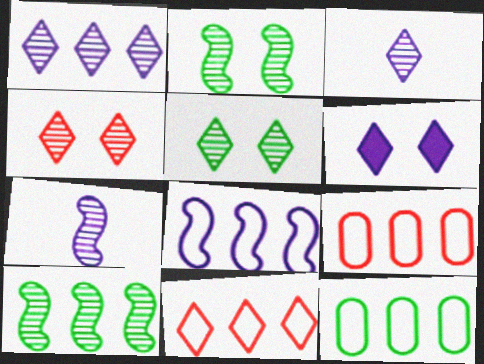[[8, 11, 12]]